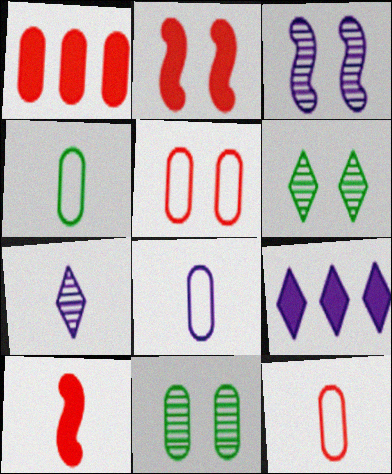[[1, 8, 11], 
[3, 8, 9], 
[4, 7, 10], 
[4, 8, 12]]